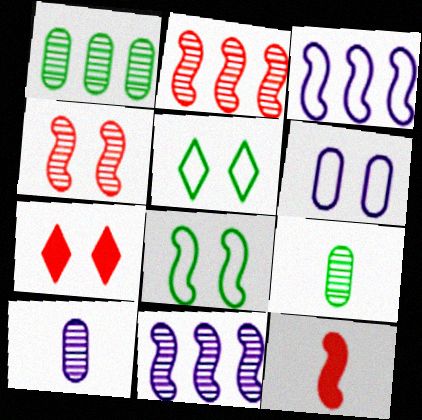[[3, 7, 9], 
[8, 11, 12]]